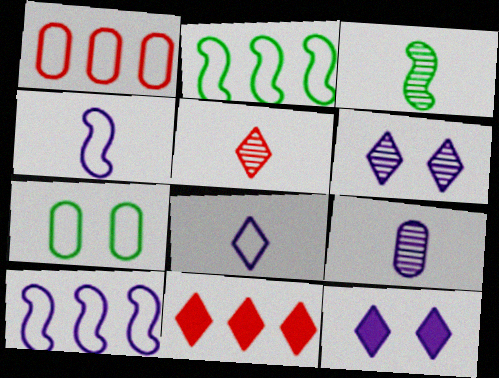[[1, 3, 12], 
[3, 5, 9], 
[9, 10, 12]]